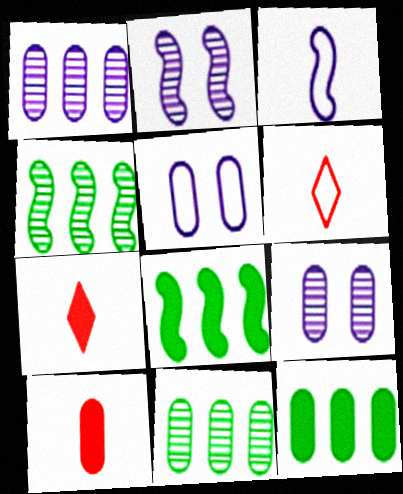[[2, 6, 12], 
[4, 5, 7], 
[5, 10, 11], 
[6, 8, 9]]